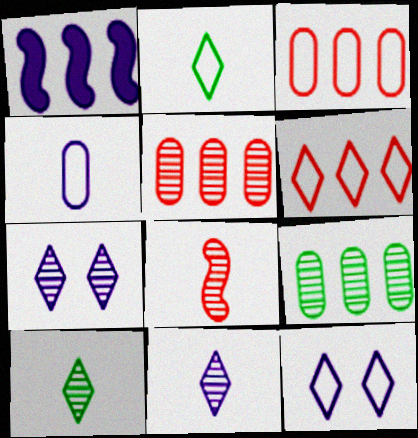[[1, 4, 7], 
[1, 6, 9], 
[2, 6, 12], 
[7, 8, 9]]